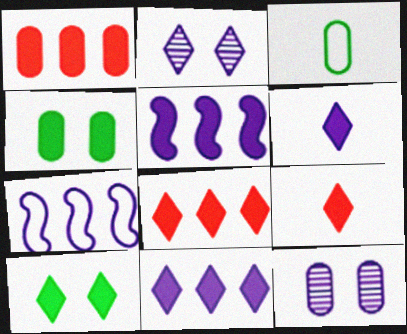[[1, 3, 12], 
[4, 5, 9], 
[6, 7, 12], 
[6, 8, 10], 
[9, 10, 11]]